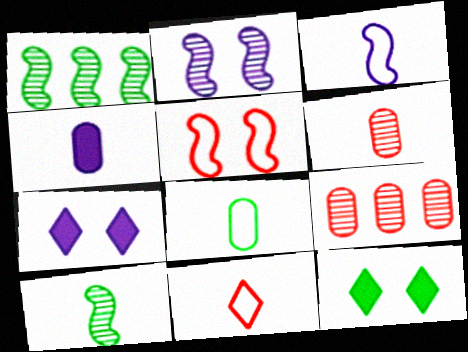[[1, 8, 12], 
[3, 8, 11], 
[3, 9, 12], 
[4, 6, 8], 
[4, 10, 11]]